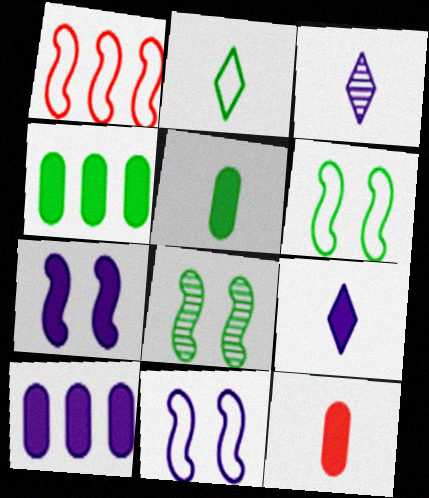[[2, 4, 8], 
[3, 10, 11], 
[7, 9, 10]]